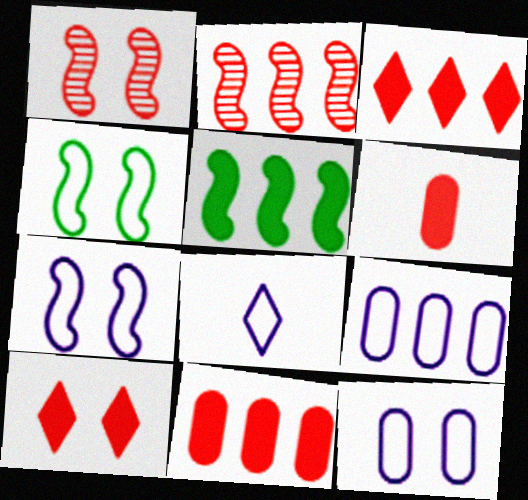[[7, 8, 9]]